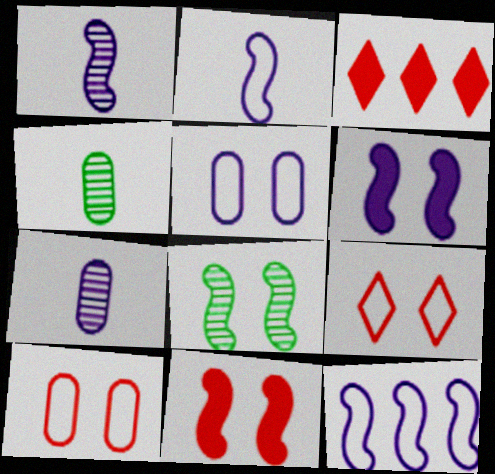[[1, 6, 12]]